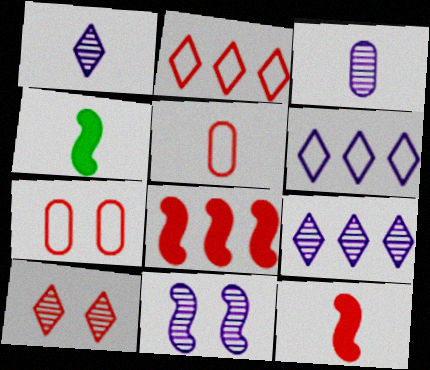[[1, 4, 5], 
[3, 9, 11], 
[4, 7, 9], 
[5, 8, 10]]